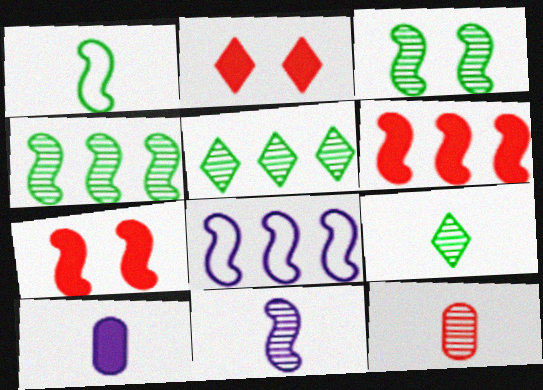[[4, 6, 8], 
[9, 11, 12]]